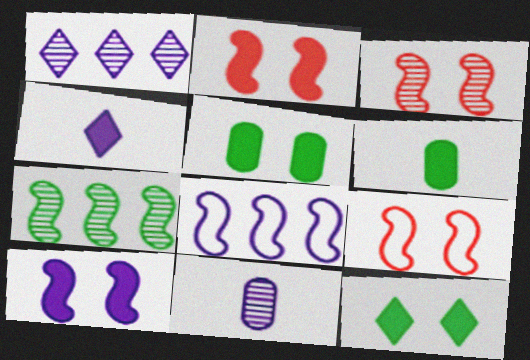[[1, 6, 9], 
[2, 3, 9]]